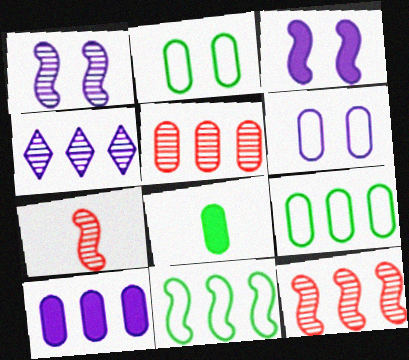[[3, 7, 11], 
[5, 6, 8], 
[5, 9, 10]]